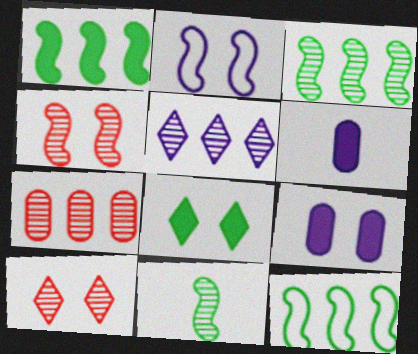[[1, 3, 12], 
[2, 5, 6], 
[3, 5, 7], 
[6, 10, 12]]